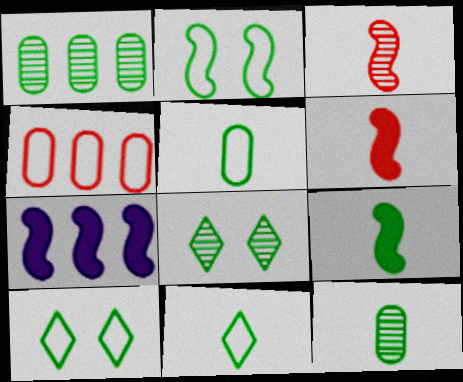[[1, 9, 10], 
[2, 3, 7], 
[9, 11, 12]]